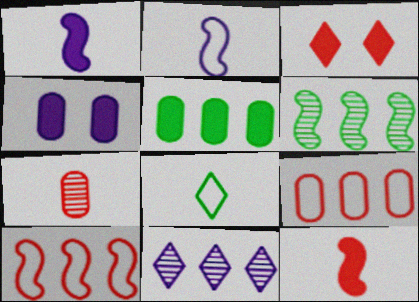[[1, 3, 5], 
[1, 7, 8], 
[2, 4, 11], 
[3, 7, 10], 
[3, 8, 11], 
[5, 10, 11]]